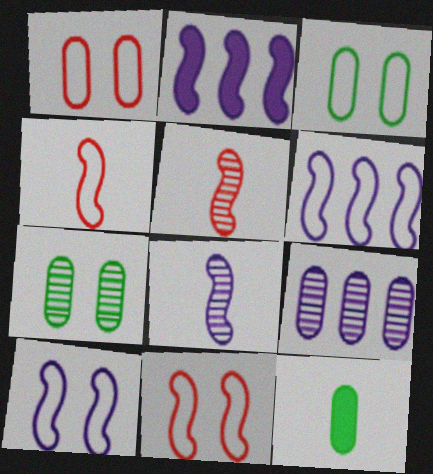[[1, 9, 12], 
[2, 8, 10]]